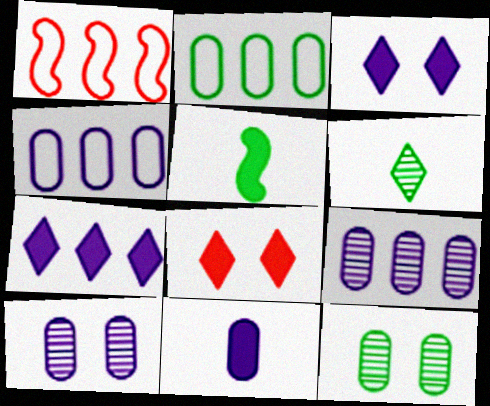[[4, 10, 11]]